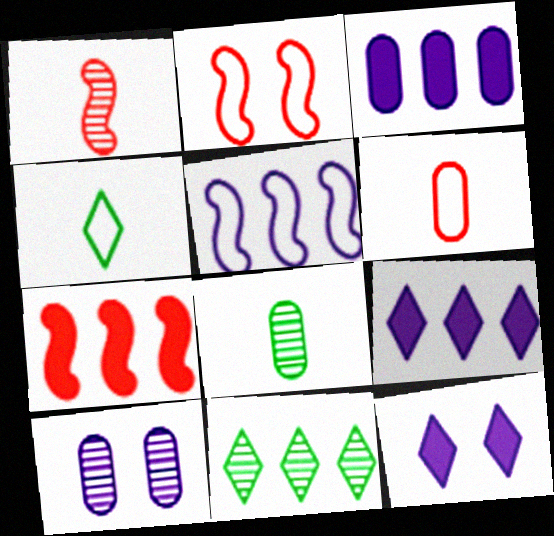[[1, 2, 7], 
[1, 10, 11], 
[2, 8, 9], 
[4, 7, 10]]